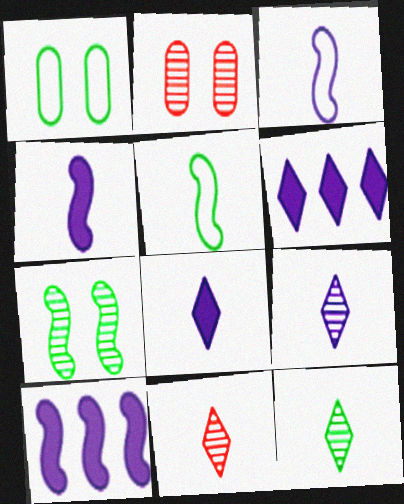[[1, 10, 11], 
[2, 5, 6], 
[9, 11, 12]]